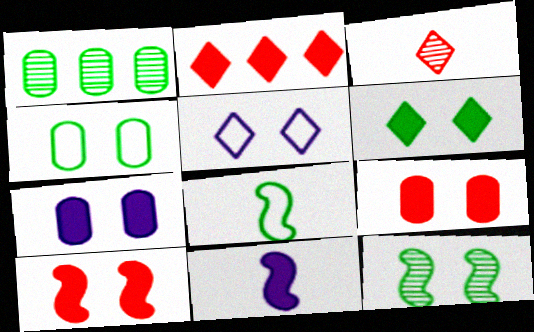[[1, 6, 8], 
[4, 6, 12], 
[5, 9, 12], 
[6, 7, 10]]